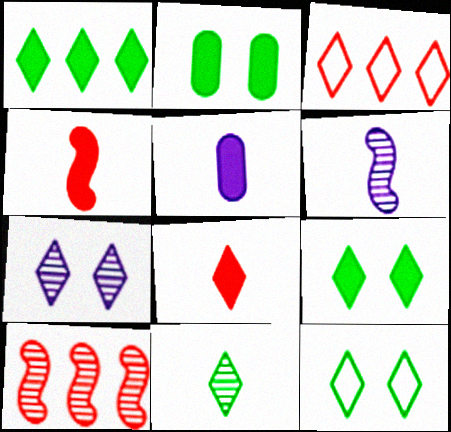[[1, 11, 12], 
[2, 3, 6], 
[5, 10, 12]]